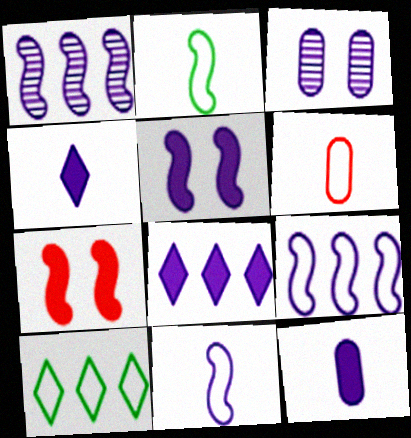[[1, 2, 7], 
[1, 5, 11], 
[3, 4, 9], 
[3, 8, 11], 
[5, 8, 12]]